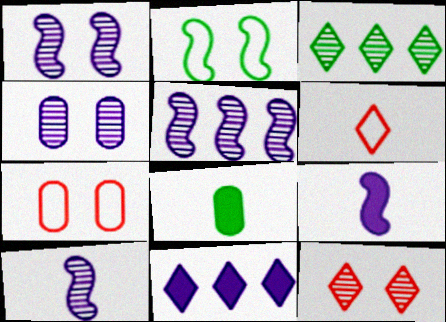[[1, 5, 10], 
[2, 3, 8], 
[3, 7, 9], 
[6, 8, 10]]